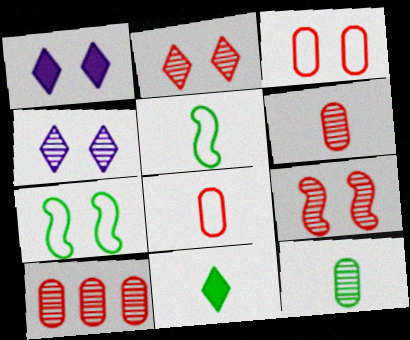[[1, 5, 10], 
[5, 11, 12]]